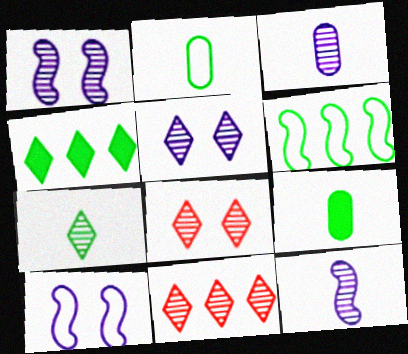[[5, 7, 11], 
[9, 10, 11]]